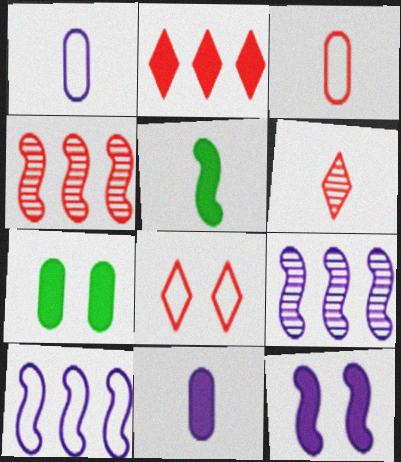[[1, 5, 6], 
[2, 6, 8], 
[6, 7, 10]]